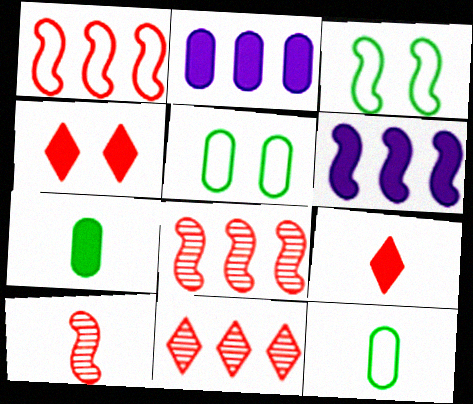[[3, 6, 10], 
[4, 6, 7]]